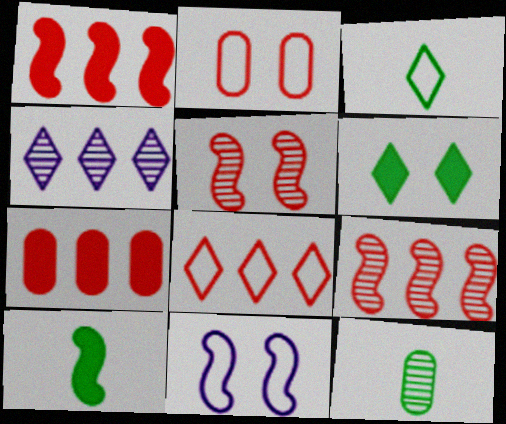[[2, 4, 10], 
[3, 10, 12], 
[4, 5, 12], 
[7, 8, 9], 
[9, 10, 11]]